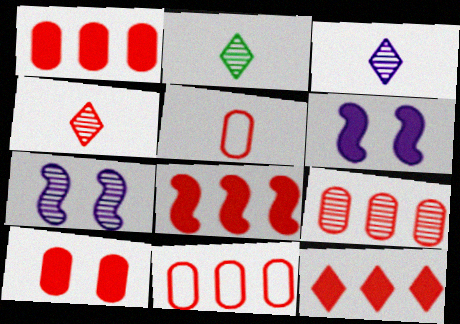[[1, 8, 12], 
[1, 9, 11], 
[2, 3, 4], 
[2, 6, 11], 
[2, 7, 9], 
[5, 9, 10]]